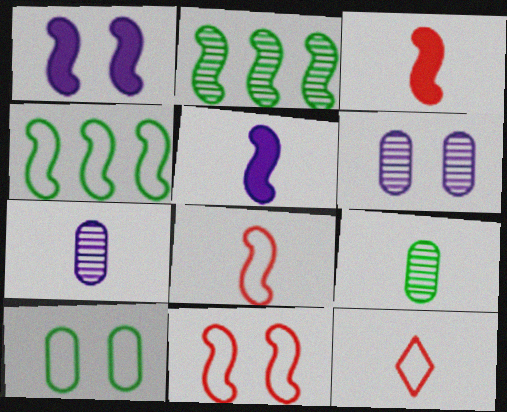[[1, 2, 8], 
[2, 5, 11], 
[5, 9, 12]]